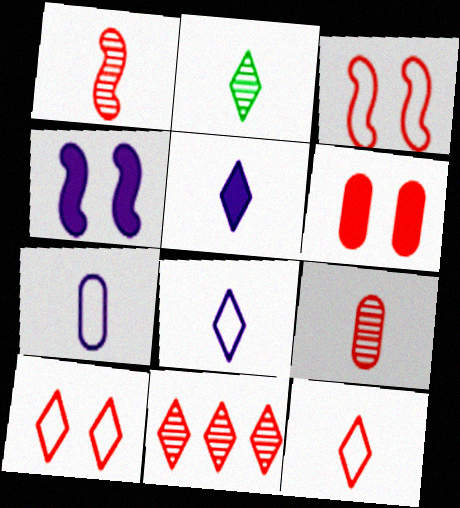[[2, 5, 12]]